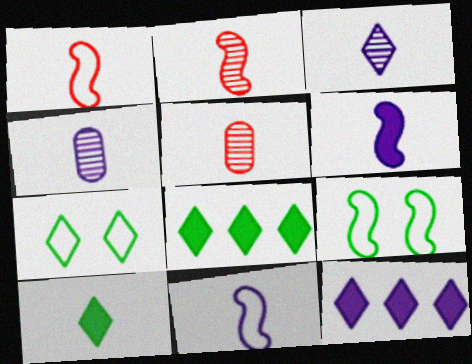[[1, 4, 10], 
[5, 9, 12], 
[5, 10, 11]]